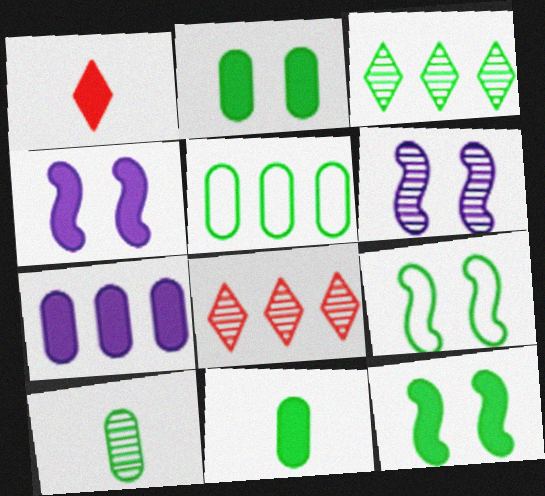[[1, 5, 6], 
[1, 7, 12], 
[2, 5, 10], 
[3, 9, 11], 
[6, 8, 10]]